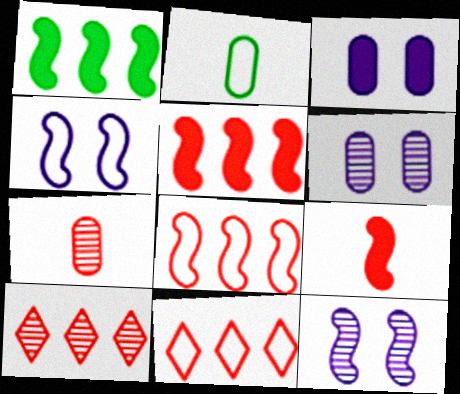[[2, 4, 11]]